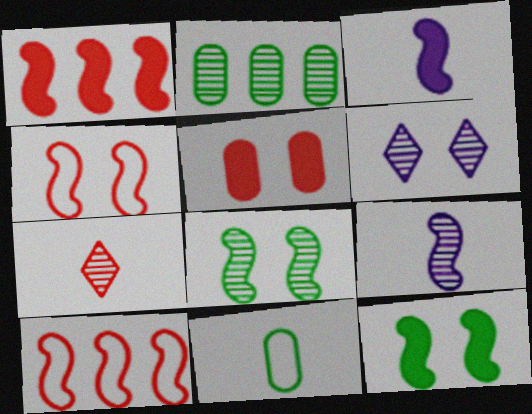[[1, 3, 12], 
[1, 6, 11], 
[3, 7, 11], 
[3, 8, 10], 
[5, 7, 10], 
[9, 10, 12]]